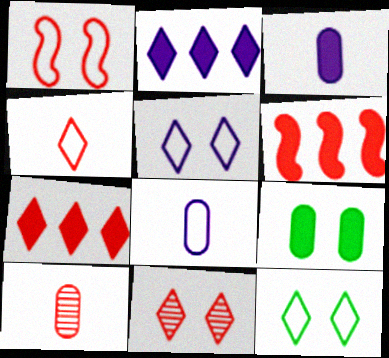[[1, 7, 10], 
[4, 7, 11]]